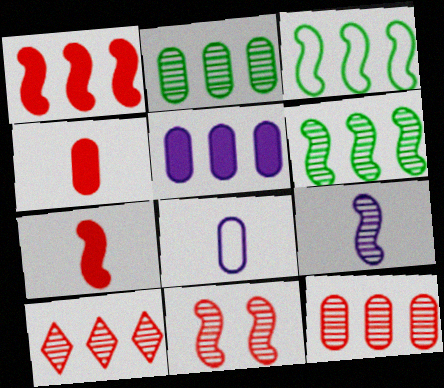[[3, 5, 10], 
[6, 9, 11]]